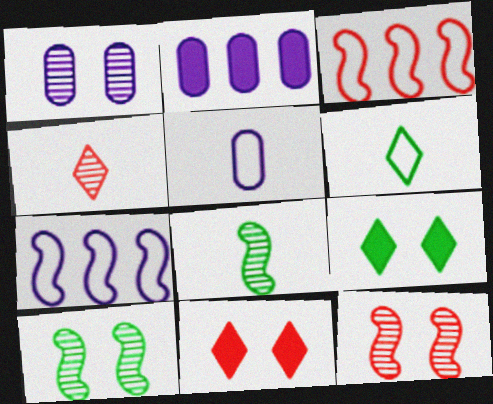[[1, 2, 5], 
[2, 6, 12]]